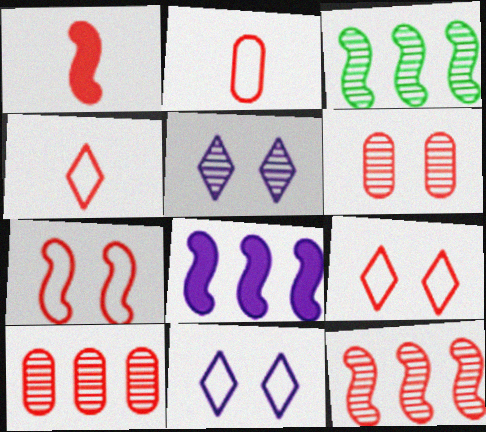[[1, 7, 12], 
[1, 9, 10]]